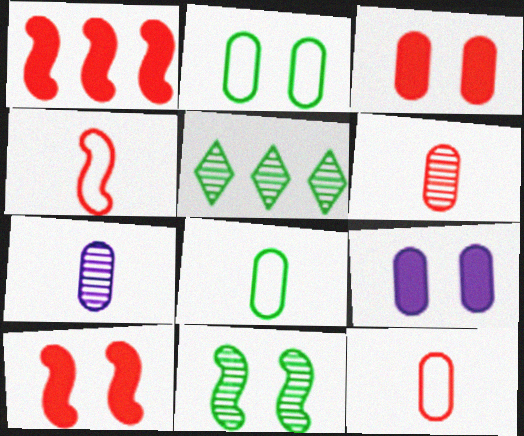[[4, 5, 9]]